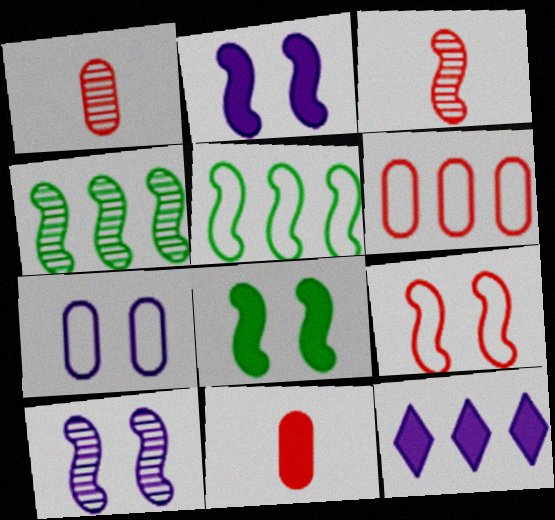[[2, 3, 5], 
[3, 4, 10], 
[4, 6, 12], 
[8, 9, 10], 
[8, 11, 12]]